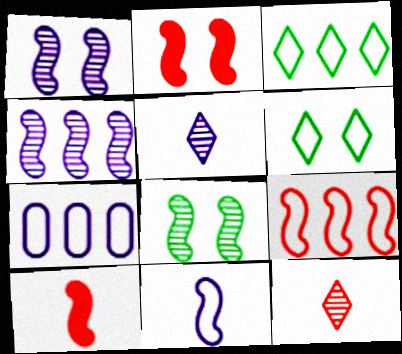[[3, 7, 9]]